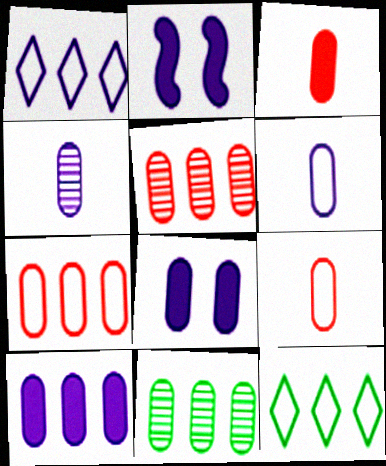[[1, 2, 4], 
[7, 10, 11], 
[8, 9, 11]]